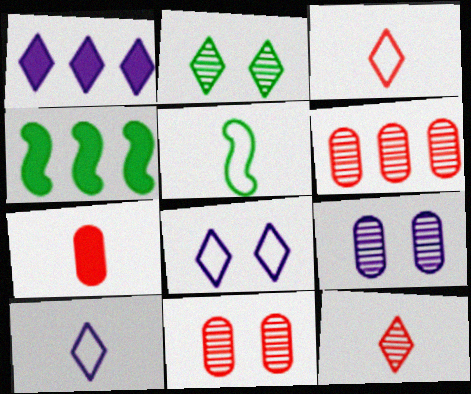[[1, 2, 3], 
[1, 5, 11], 
[3, 4, 9], 
[4, 10, 11]]